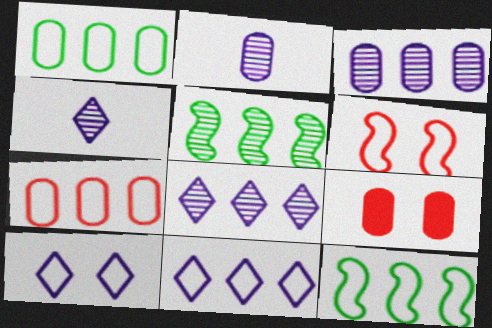[[1, 2, 9], 
[4, 9, 12], 
[7, 11, 12]]